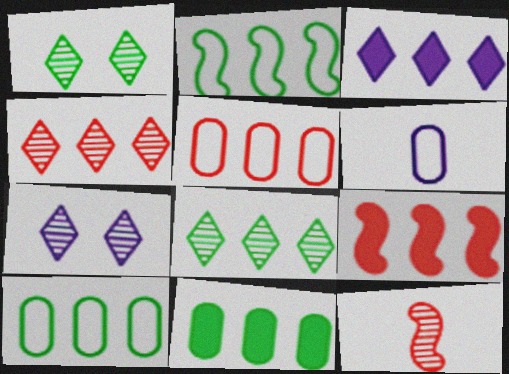[[1, 6, 9], 
[2, 8, 11], 
[3, 9, 11], 
[4, 5, 9]]